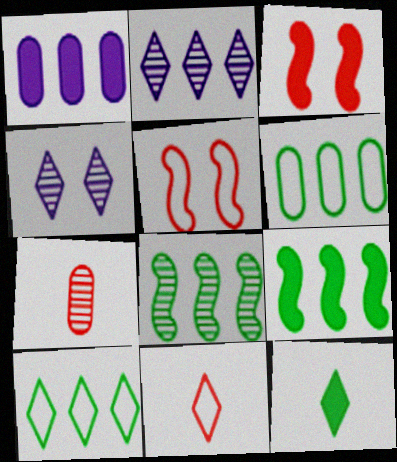[[1, 3, 12], 
[4, 7, 8]]